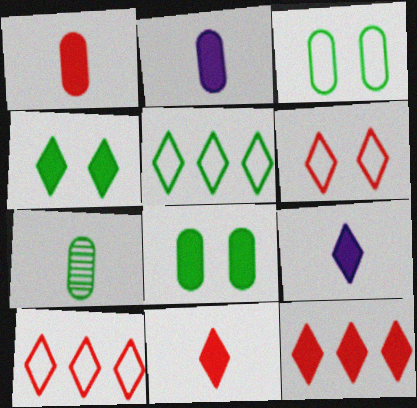[[4, 9, 12]]